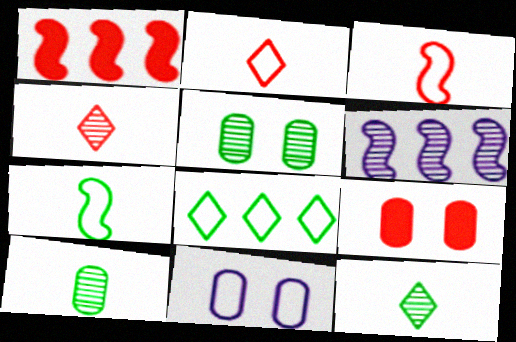[[1, 11, 12], 
[3, 8, 11], 
[4, 5, 6], 
[5, 9, 11]]